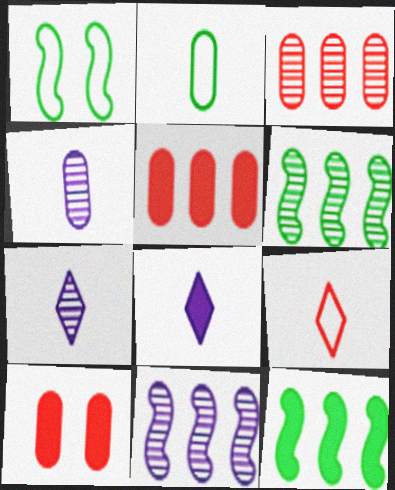[[1, 3, 8], 
[1, 5, 7], 
[8, 10, 12]]